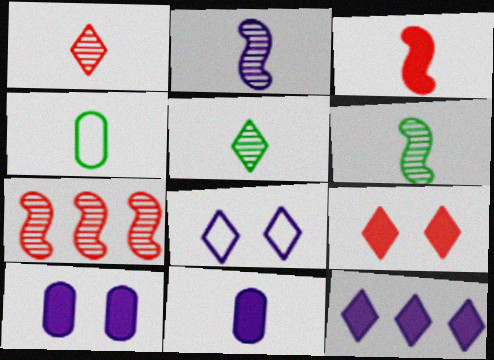[]